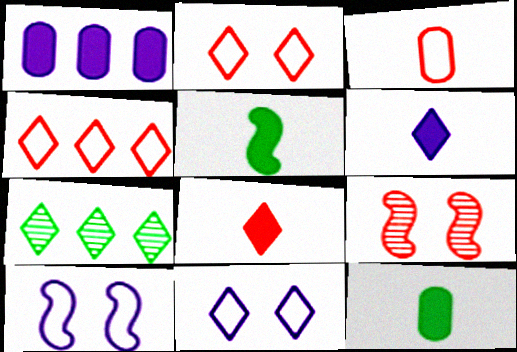[[2, 6, 7], 
[7, 8, 11]]